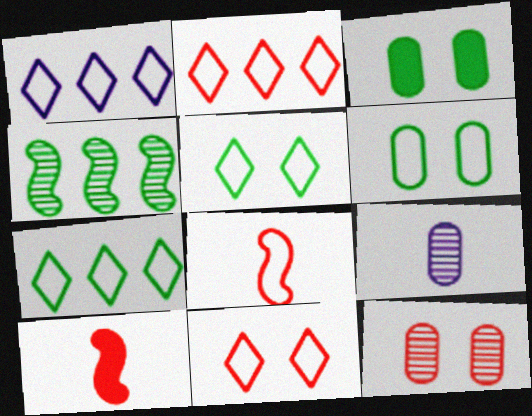[[1, 2, 7], 
[1, 6, 8], 
[2, 10, 12]]